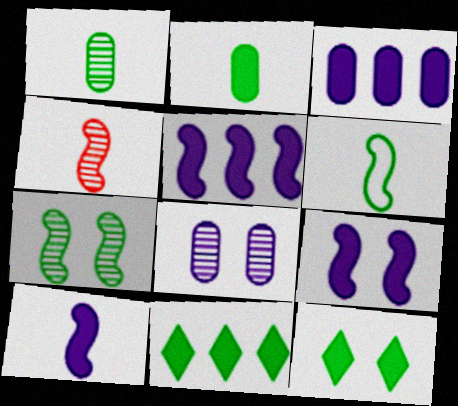[[4, 6, 10], 
[5, 9, 10]]